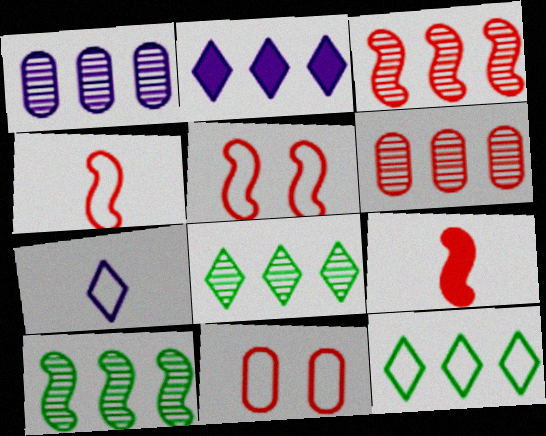[[1, 3, 8], 
[3, 5, 9]]